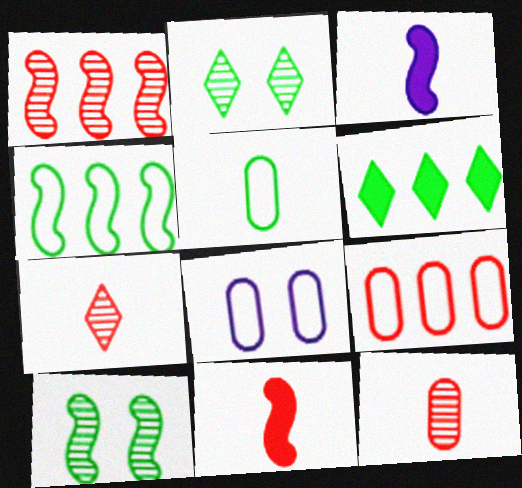[[2, 3, 9], 
[3, 5, 7], 
[5, 6, 10], 
[5, 8, 9]]